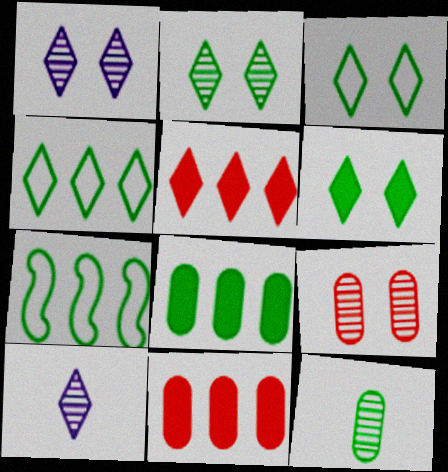[[2, 3, 6], 
[3, 5, 10], 
[6, 7, 12]]